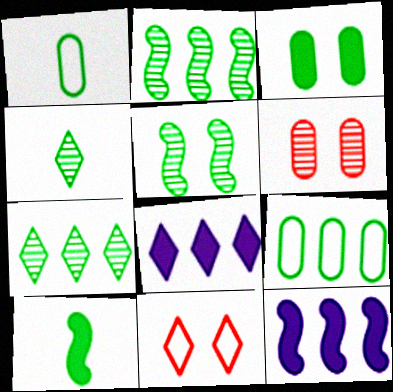[[1, 4, 10], 
[4, 8, 11]]